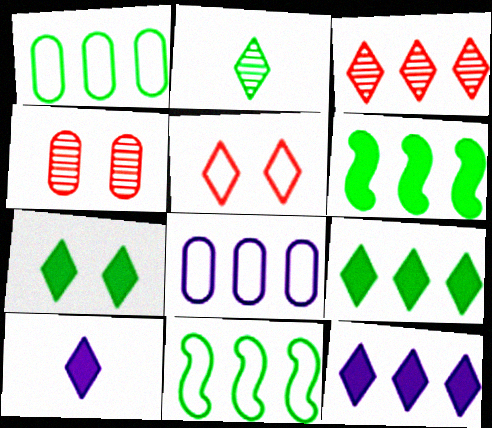[[2, 5, 12], 
[3, 6, 8], 
[4, 10, 11]]